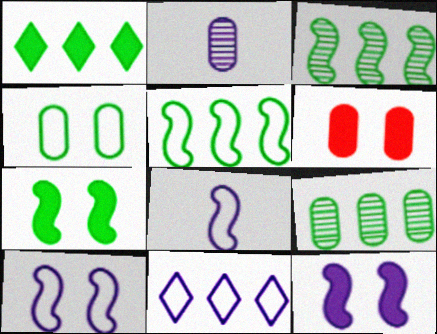[[1, 5, 9], 
[2, 11, 12]]